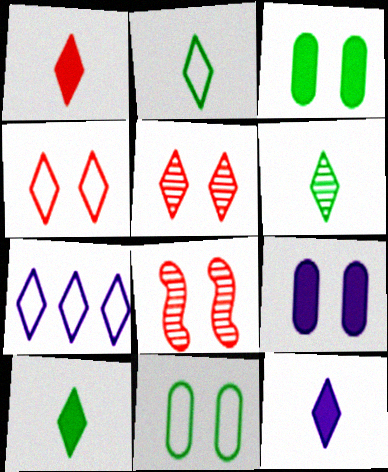[[1, 10, 12], 
[2, 4, 7], 
[2, 6, 10], 
[5, 7, 10]]